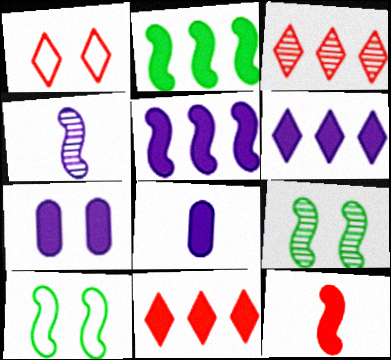[[1, 7, 9], 
[3, 8, 10]]